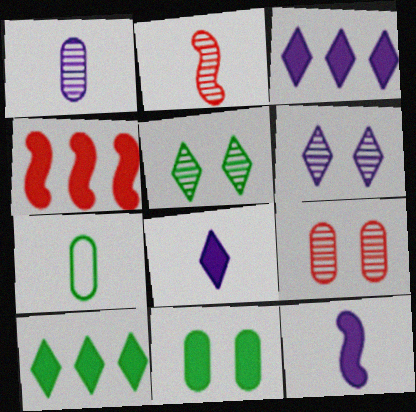[[2, 7, 8], 
[4, 6, 7], 
[4, 8, 11]]